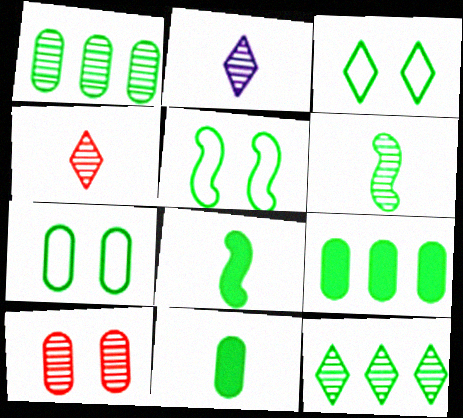[[1, 3, 8], 
[1, 7, 11], 
[3, 5, 7], 
[3, 6, 9], 
[5, 11, 12], 
[7, 8, 12]]